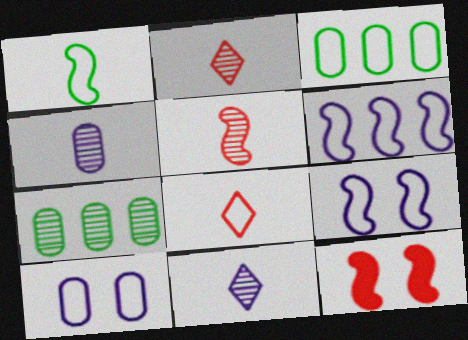[[3, 8, 9], 
[3, 11, 12]]